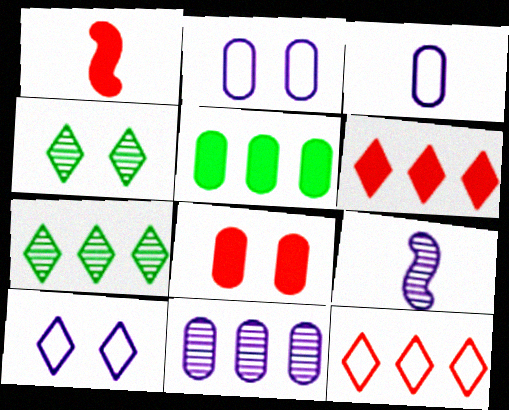[[1, 2, 7], 
[1, 6, 8]]